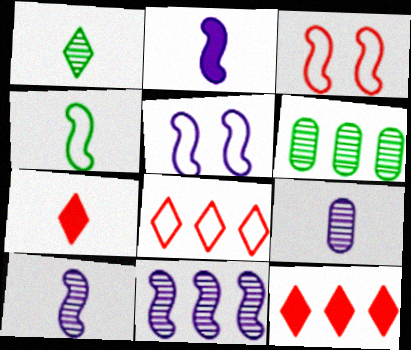[[2, 5, 11], 
[4, 7, 9], 
[5, 6, 7]]